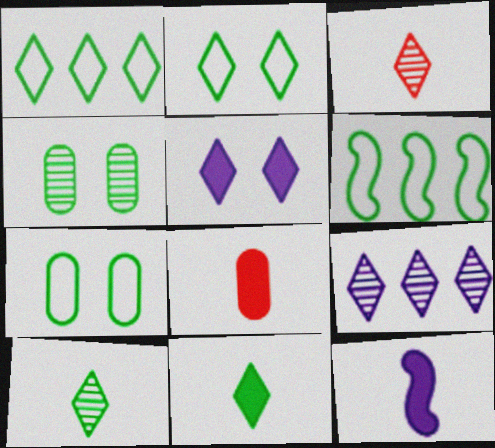[[1, 3, 5], 
[4, 6, 11], 
[8, 11, 12]]